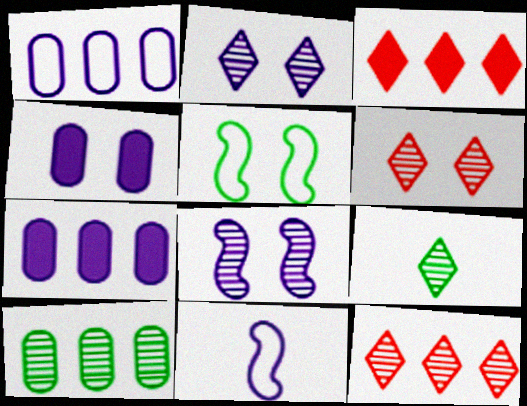[[2, 7, 11], 
[2, 9, 12], 
[4, 5, 6]]